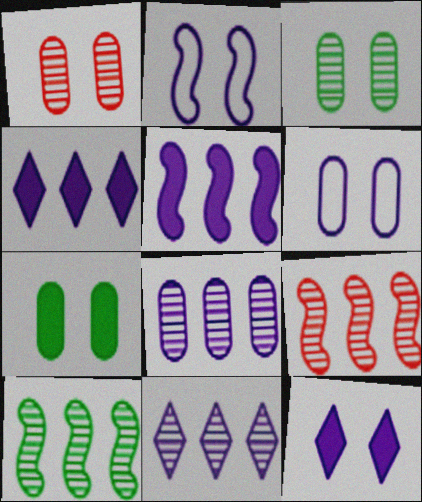[[1, 6, 7]]